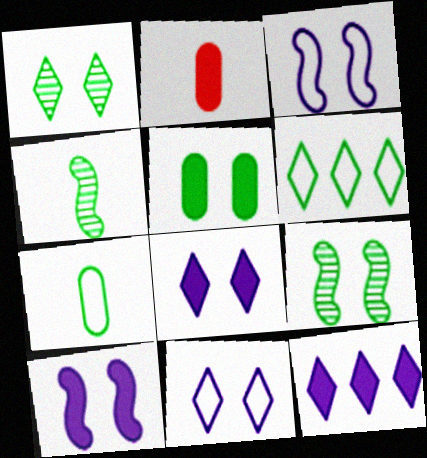[[4, 5, 6]]